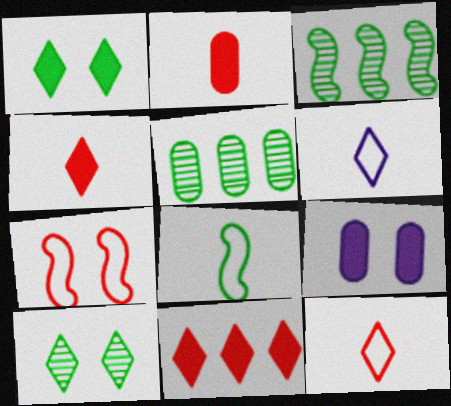[[1, 5, 8], 
[3, 9, 12], 
[6, 10, 11], 
[7, 9, 10]]